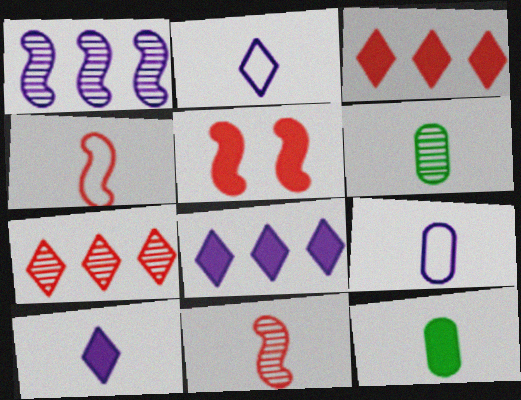[[2, 11, 12], 
[4, 6, 10], 
[5, 8, 12]]